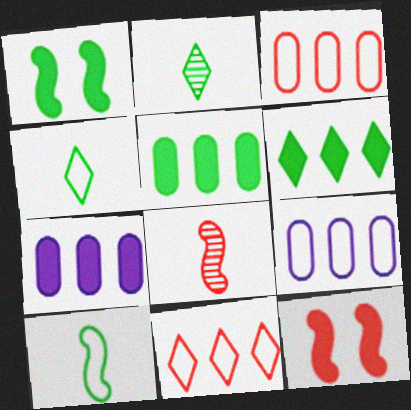[[2, 9, 12]]